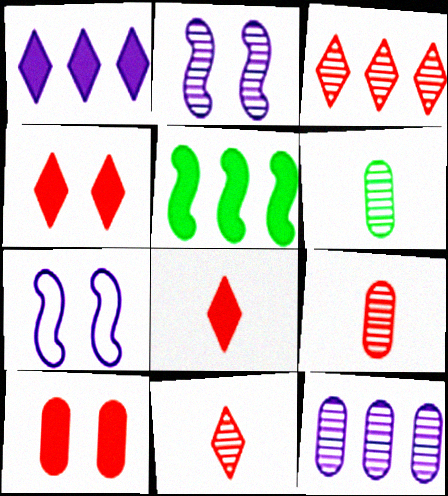[[2, 3, 6]]